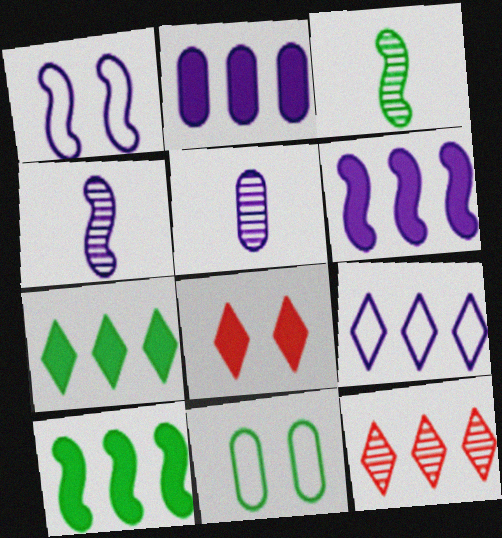[[1, 4, 6], 
[3, 7, 11], 
[7, 9, 12]]